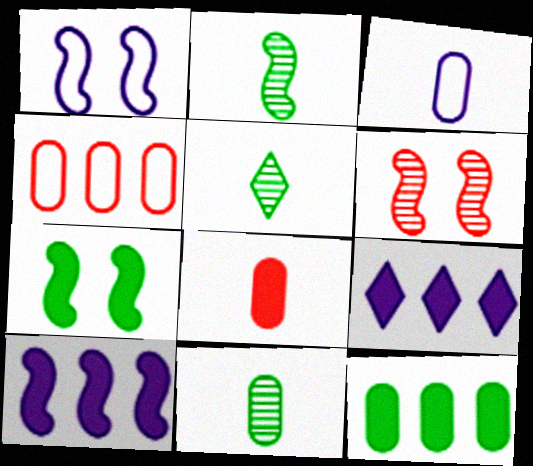[[1, 6, 7], 
[2, 5, 11], 
[3, 8, 11], 
[7, 8, 9]]